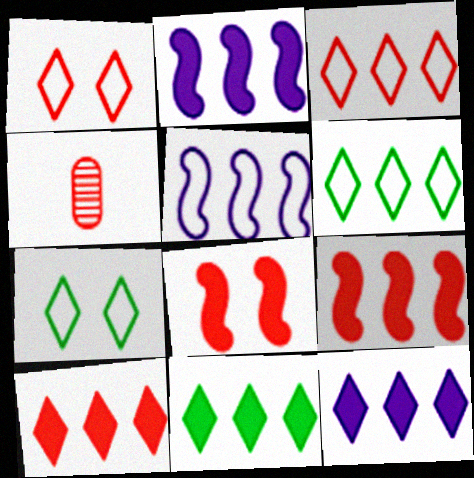[[1, 4, 9], 
[2, 4, 7], 
[3, 4, 8], 
[10, 11, 12]]